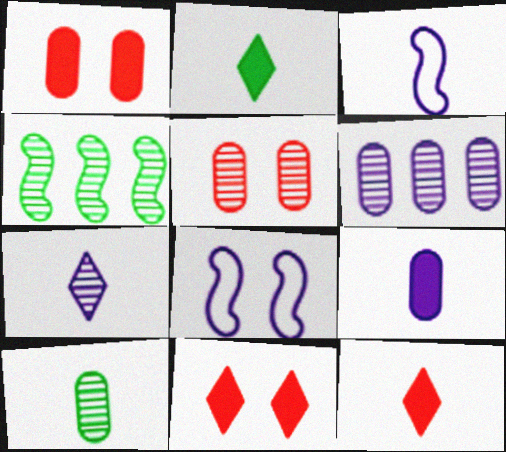[[3, 7, 9], 
[3, 10, 12], 
[4, 5, 7], 
[5, 6, 10]]